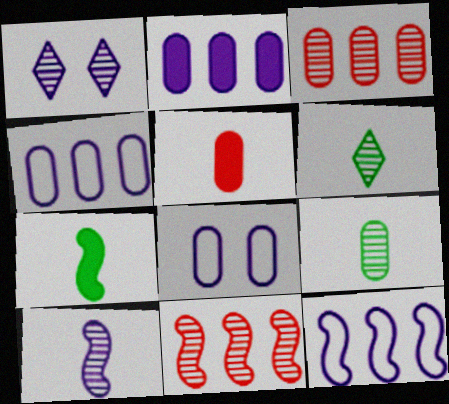[[1, 9, 11]]